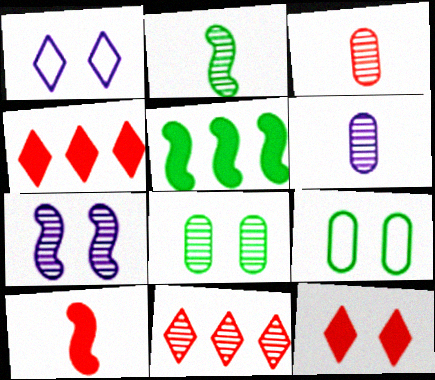[[1, 3, 5], 
[7, 9, 12]]